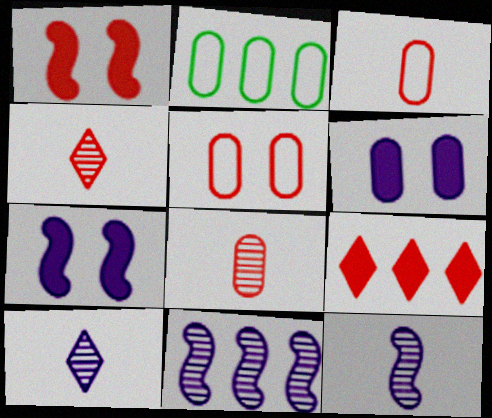[[1, 2, 10], 
[2, 4, 7], 
[2, 6, 8], 
[2, 9, 11]]